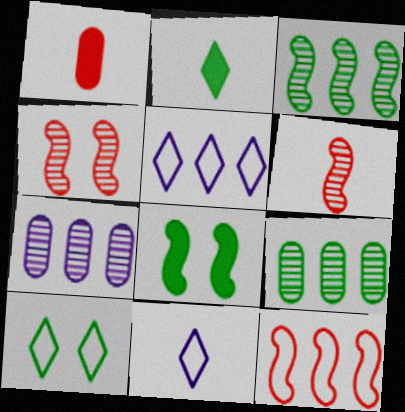[]